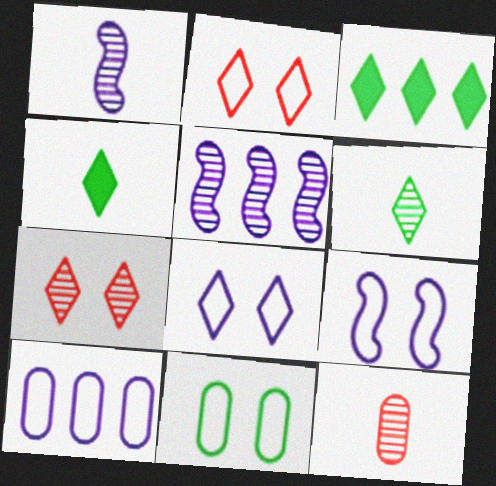[[1, 6, 12], 
[2, 9, 11], 
[3, 9, 12]]